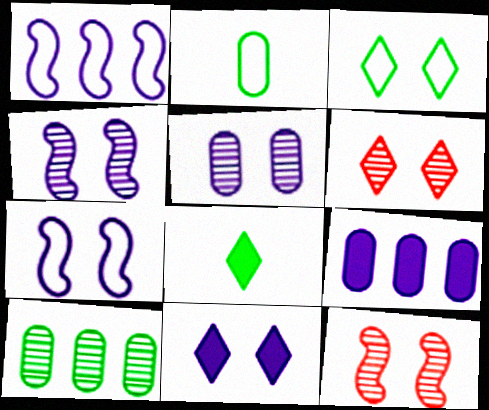[[3, 6, 11], 
[5, 7, 11]]